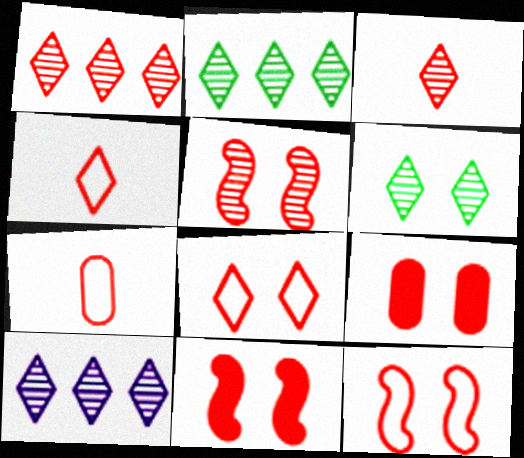[[1, 2, 10], 
[1, 7, 11], 
[3, 6, 10], 
[5, 8, 9], 
[5, 11, 12]]